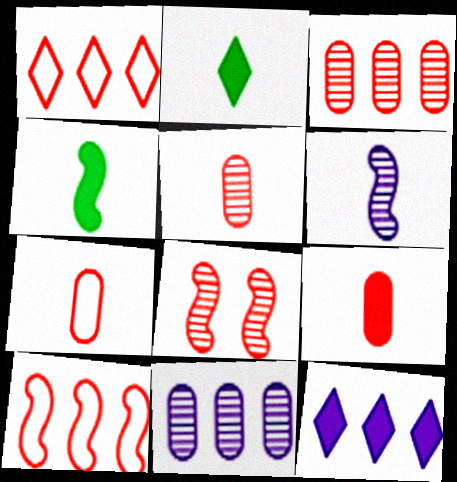[[1, 8, 9], 
[2, 6, 7], 
[5, 7, 9]]